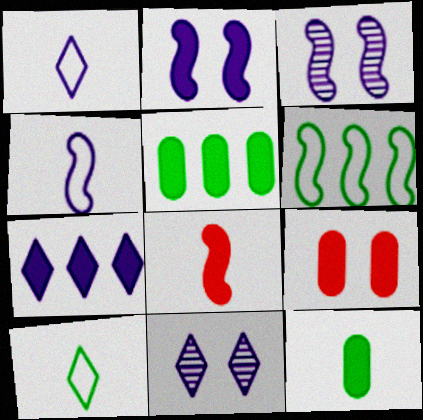[[1, 7, 11], 
[3, 6, 8]]